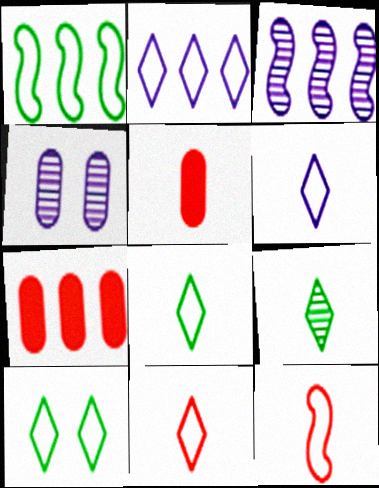[[2, 10, 11], 
[3, 5, 10], 
[6, 8, 11]]